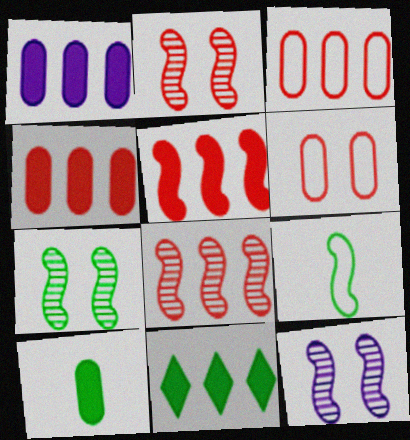[[1, 5, 11], 
[2, 7, 12], 
[5, 9, 12]]